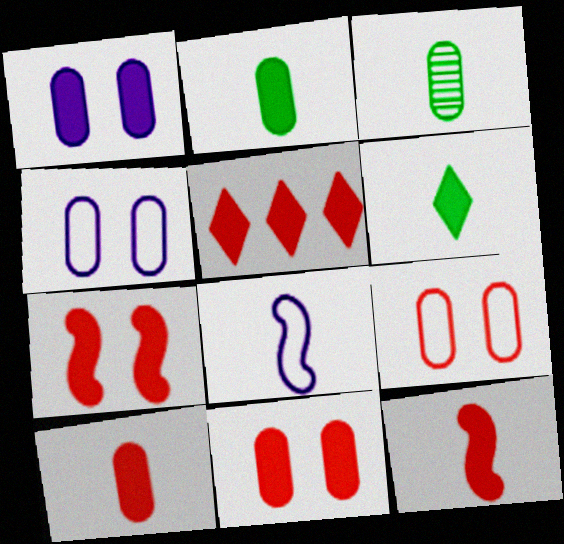[[5, 7, 10], 
[5, 11, 12]]